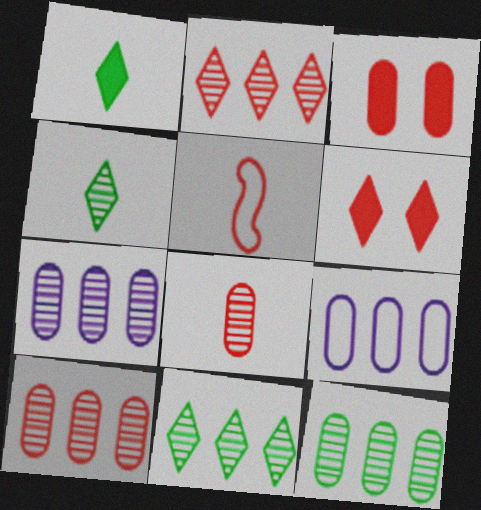[[2, 3, 5], 
[5, 6, 10], 
[7, 10, 12]]